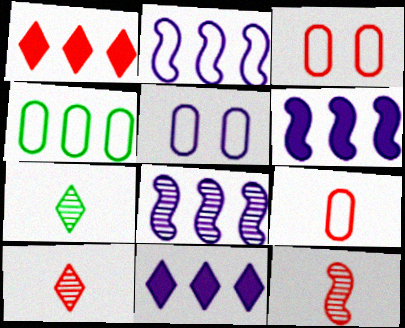[[1, 3, 12], 
[1, 4, 8], 
[2, 6, 8], 
[3, 6, 7], 
[4, 5, 9]]